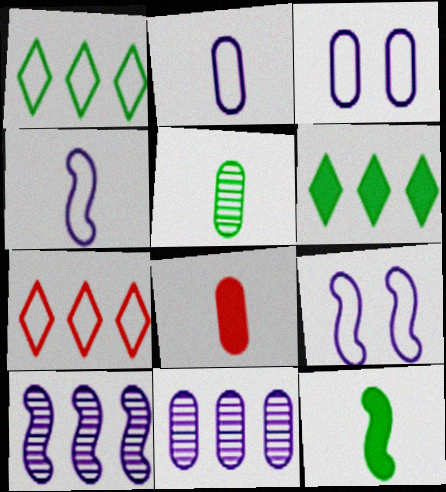[[2, 5, 8]]